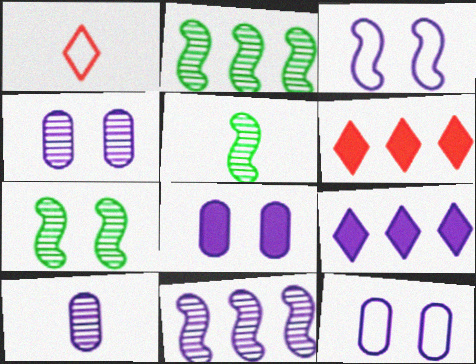[[1, 2, 8], 
[2, 5, 7], 
[3, 9, 10], 
[4, 8, 12], 
[5, 6, 12]]